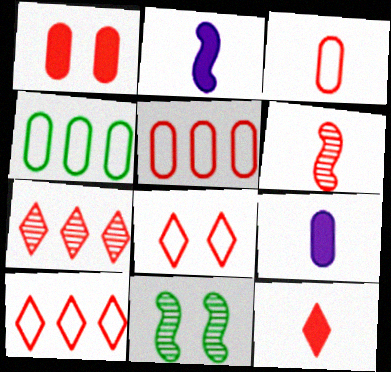[[1, 6, 10], 
[3, 6, 12], 
[7, 8, 12], 
[9, 10, 11]]